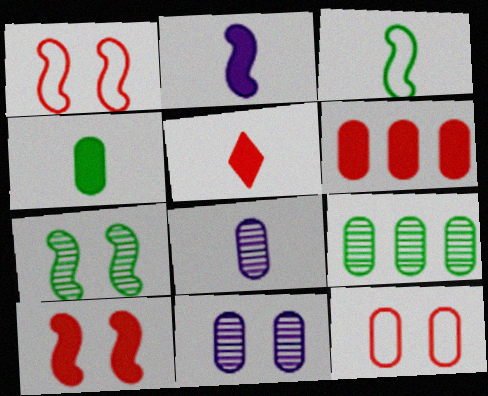[[2, 4, 5], 
[3, 5, 8], 
[5, 6, 10]]